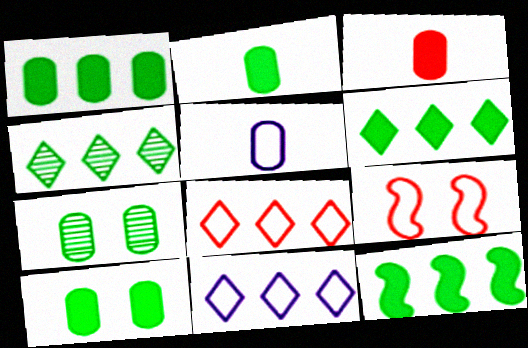[[1, 2, 10], 
[1, 6, 12]]